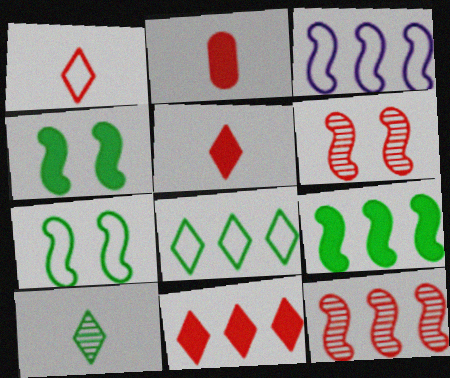[[3, 9, 12]]